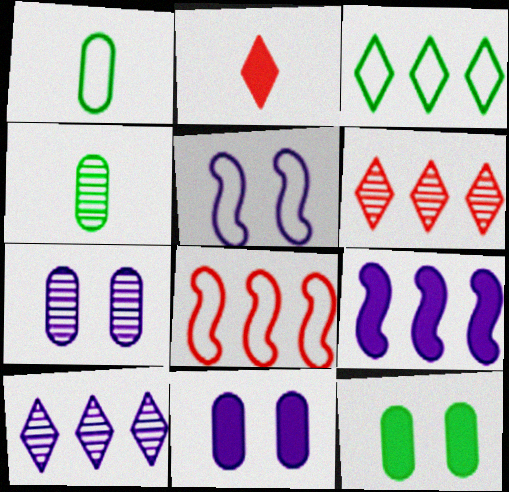[[2, 9, 12]]